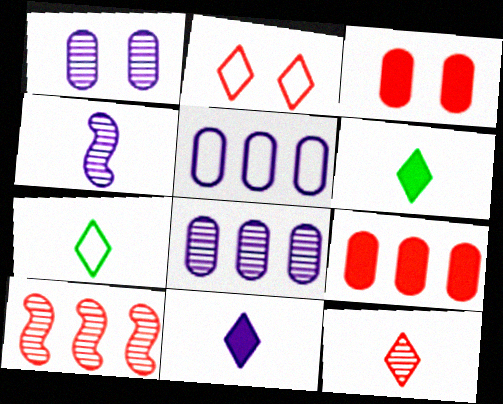[[7, 11, 12]]